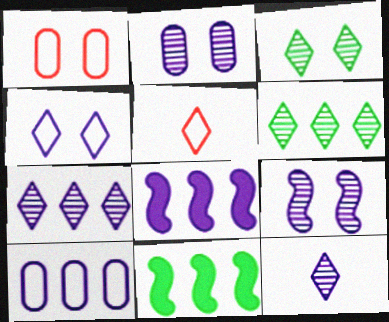[[1, 11, 12], 
[2, 5, 11], 
[7, 8, 10]]